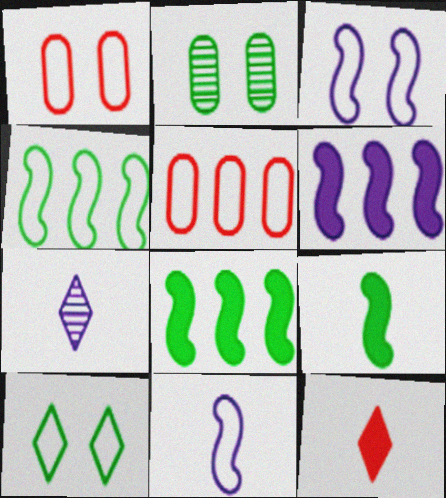[[1, 3, 10], 
[1, 7, 8], 
[5, 10, 11]]